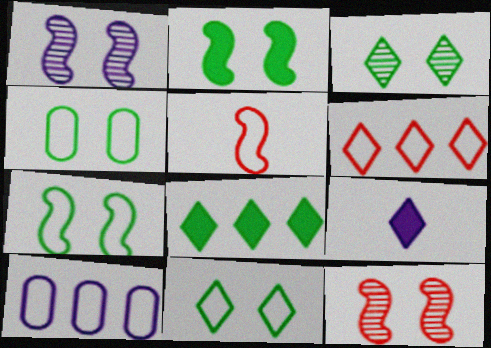[[1, 9, 10], 
[2, 3, 4], 
[3, 6, 9], 
[4, 7, 11], 
[5, 10, 11]]